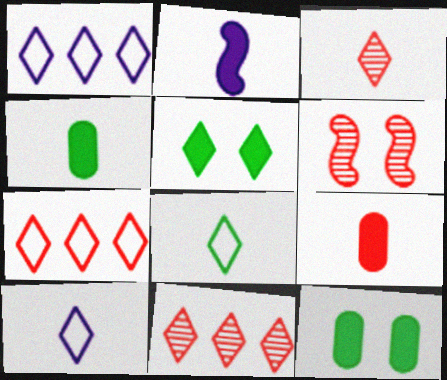[[1, 3, 5], 
[1, 4, 6], 
[5, 10, 11], 
[6, 7, 9]]